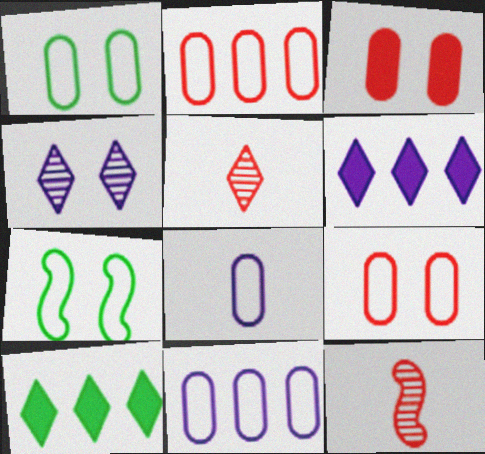[[1, 2, 8], 
[1, 6, 12], 
[3, 4, 7]]